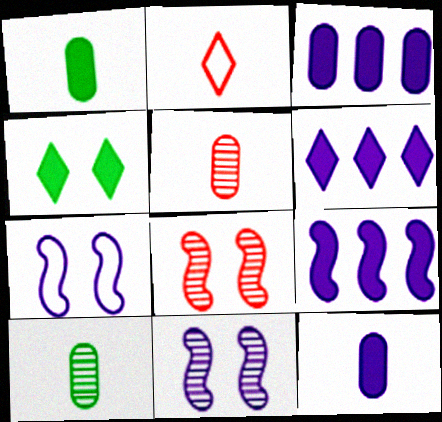[[3, 6, 9]]